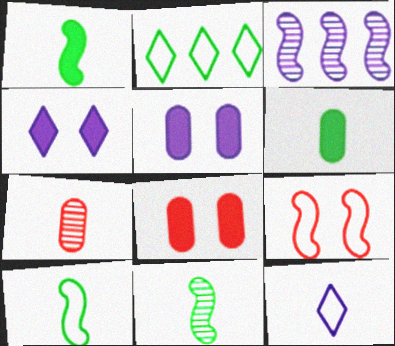[[1, 3, 9], 
[1, 7, 12], 
[1, 10, 11], 
[3, 5, 12]]